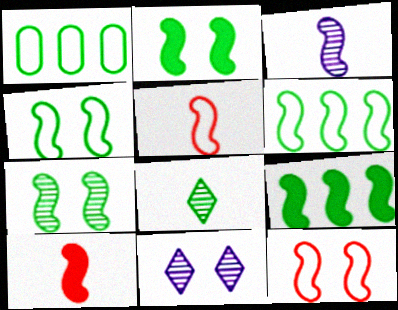[[1, 2, 8], 
[1, 10, 11], 
[2, 4, 7], 
[3, 9, 12]]